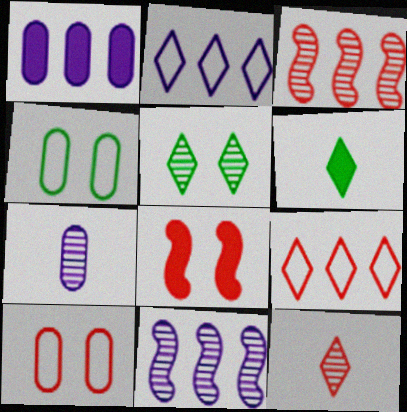[[1, 2, 11], 
[1, 6, 8], 
[3, 5, 7], 
[6, 10, 11]]